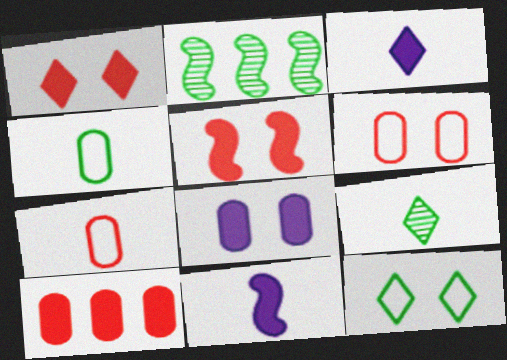[[2, 3, 6], 
[7, 9, 11]]